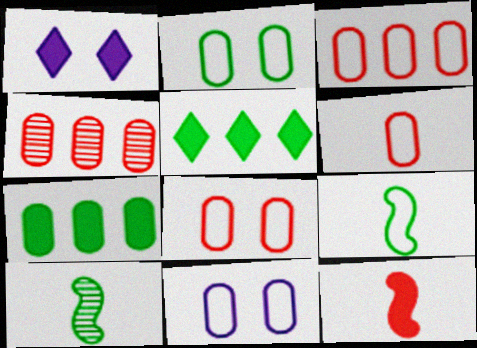[[1, 3, 10], 
[1, 4, 9], 
[1, 7, 12], 
[2, 5, 10], 
[2, 8, 11], 
[3, 6, 8]]